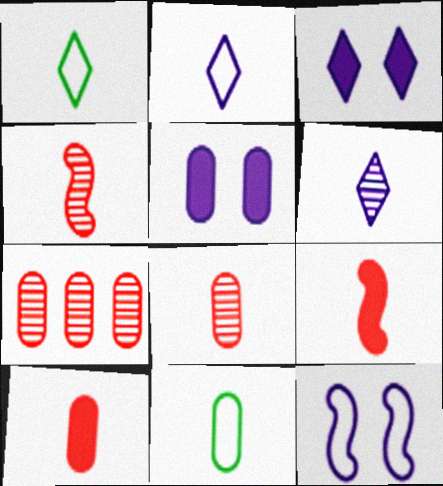[[5, 7, 11], 
[6, 9, 11]]